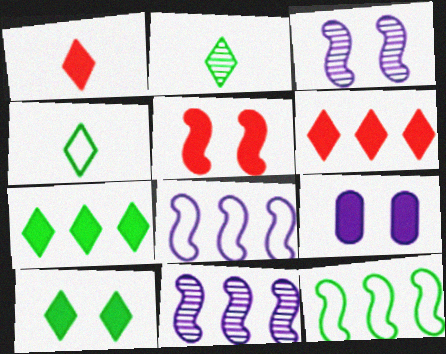[[5, 9, 10]]